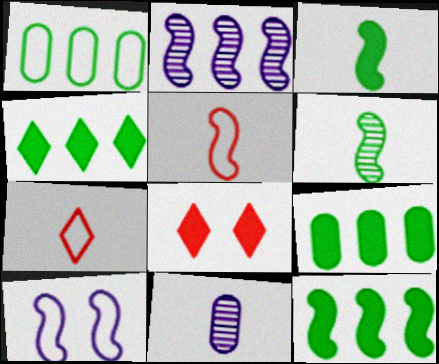[[1, 7, 10], 
[3, 7, 11], 
[4, 9, 12]]